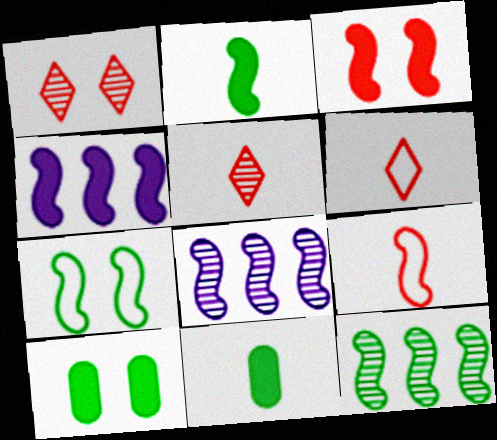[[2, 3, 4], 
[2, 7, 12], 
[6, 8, 10]]